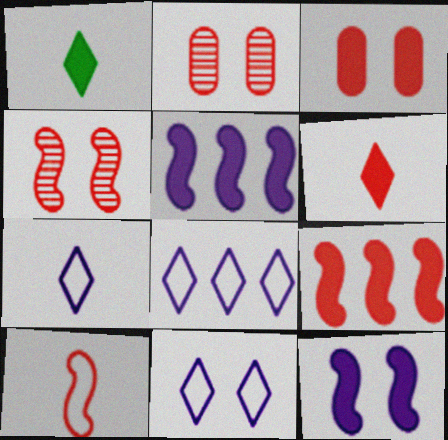[[1, 3, 5], 
[3, 6, 9], 
[4, 9, 10], 
[7, 8, 11]]